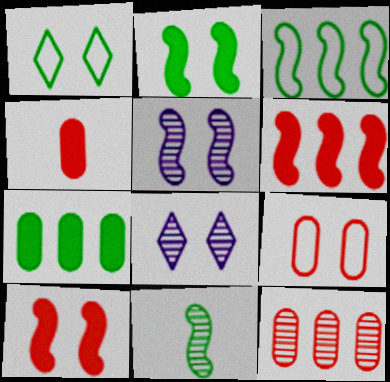[[1, 7, 11], 
[2, 3, 11], 
[2, 8, 9], 
[3, 4, 8], 
[4, 9, 12], 
[8, 11, 12]]